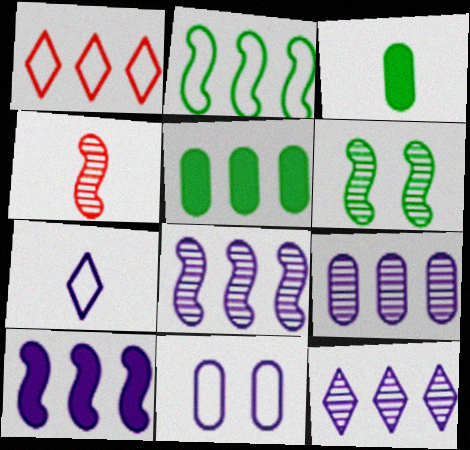[[1, 5, 8], 
[3, 4, 7], 
[4, 6, 8], 
[8, 9, 12]]